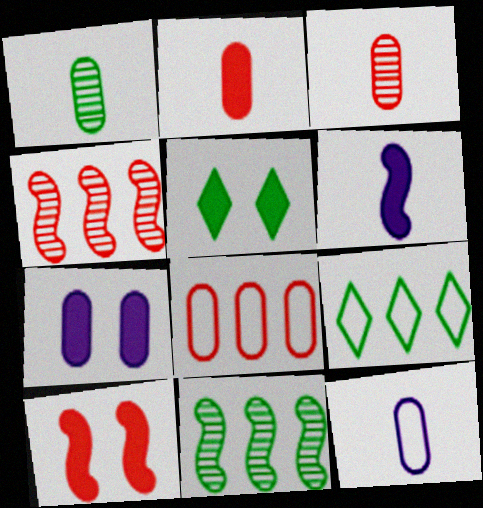[[1, 2, 12], 
[1, 7, 8], 
[4, 5, 12], 
[5, 7, 10]]